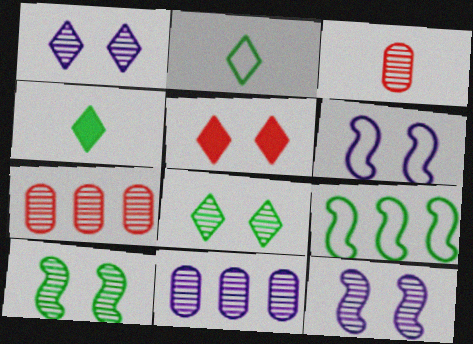[[4, 6, 7]]